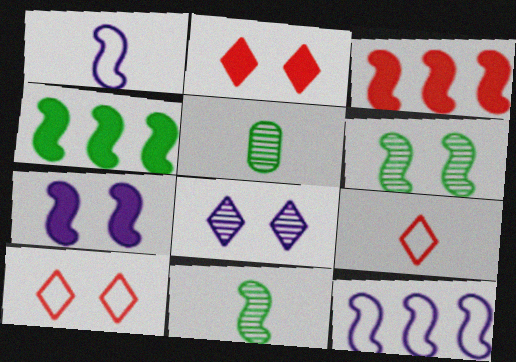[[1, 3, 6], 
[2, 5, 12]]